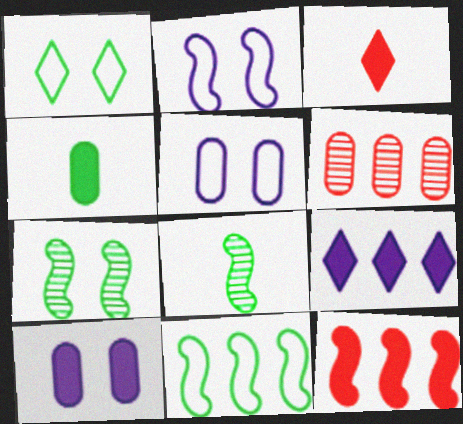[[2, 8, 12], 
[4, 5, 6], 
[6, 9, 11]]